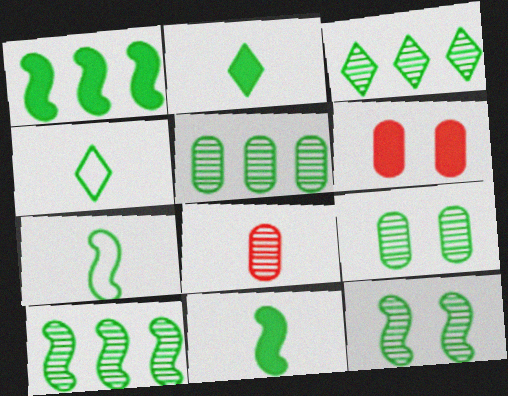[[1, 4, 9], 
[1, 7, 12], 
[3, 5, 10]]